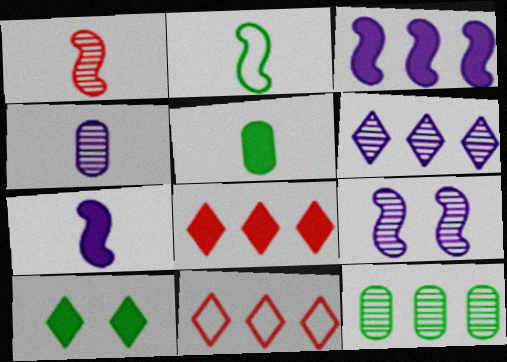[[1, 2, 7], 
[2, 10, 12], 
[3, 11, 12], 
[4, 6, 9], 
[5, 9, 11]]